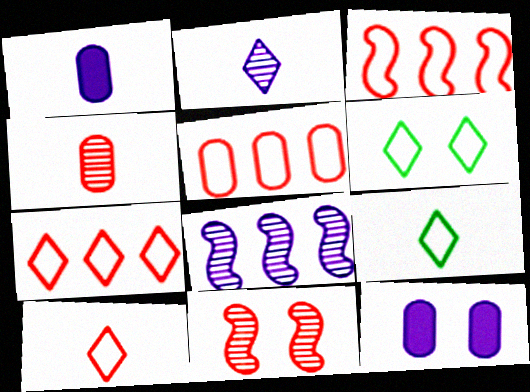[[3, 5, 7], 
[6, 11, 12]]